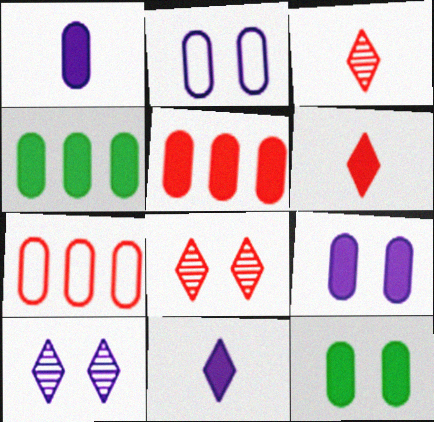[[1, 5, 12]]